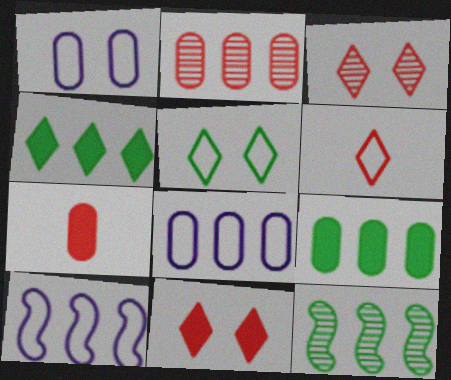[[2, 4, 10], 
[2, 8, 9]]